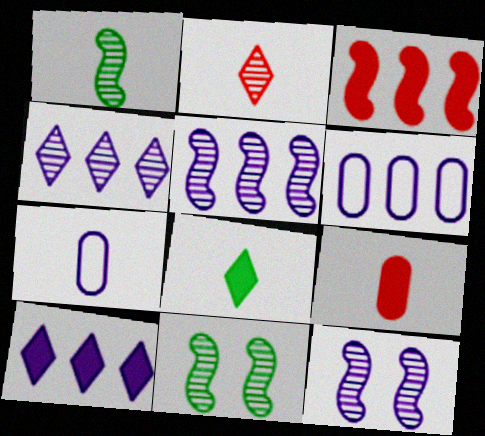[[5, 6, 10], 
[7, 10, 12]]